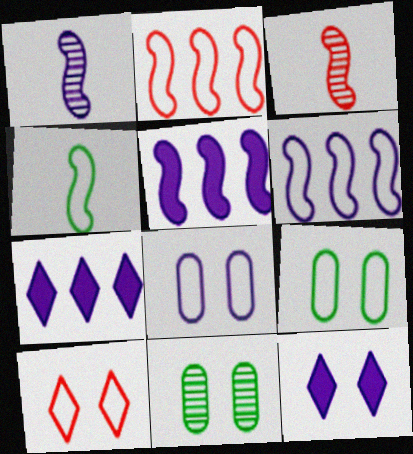[[1, 7, 8], 
[3, 7, 9]]